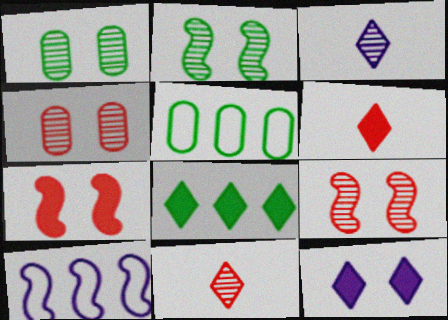[[1, 6, 10], 
[3, 5, 7], 
[6, 8, 12]]